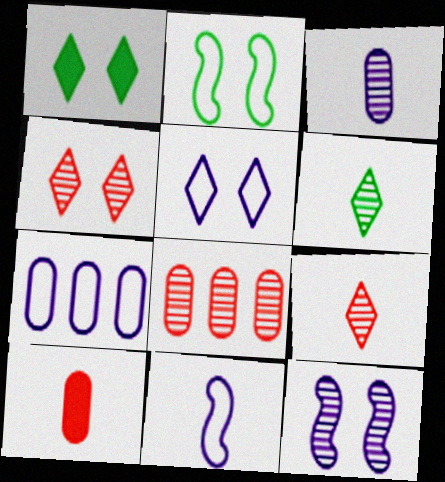[[1, 4, 5], 
[1, 8, 11], 
[5, 7, 11], 
[6, 8, 12], 
[6, 10, 11]]